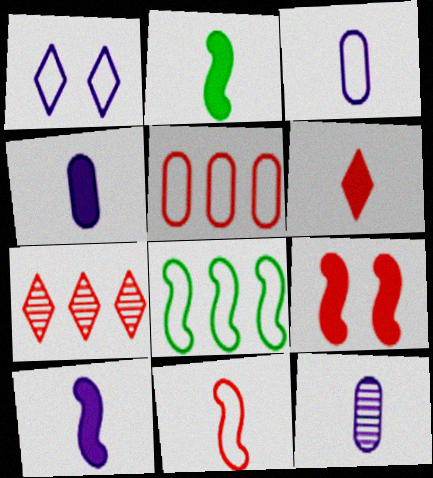[[2, 4, 6], 
[3, 4, 12]]